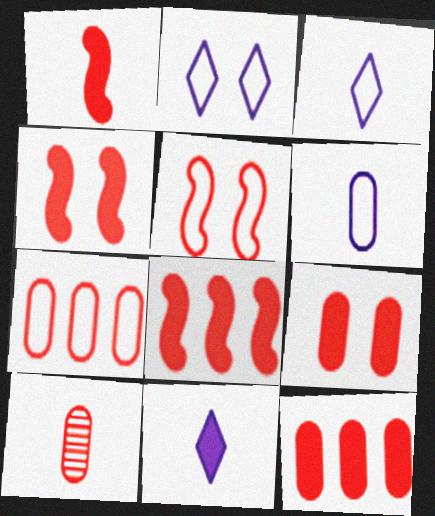[[1, 4, 8], 
[7, 9, 10]]